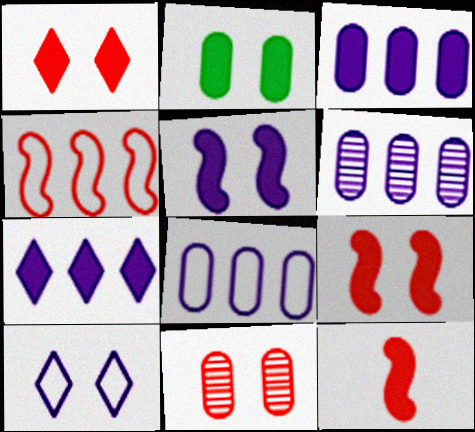[[1, 2, 5], 
[2, 7, 12], 
[3, 6, 8]]